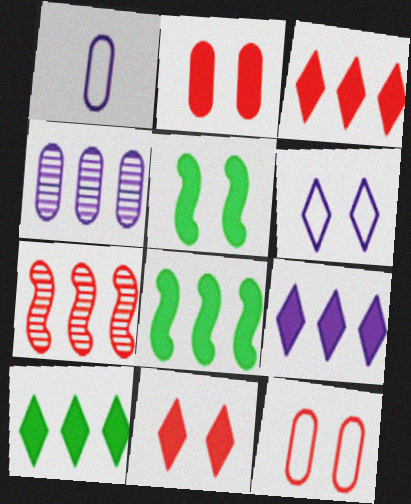[[3, 9, 10]]